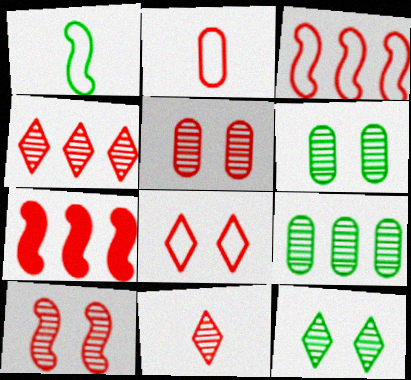[[2, 3, 8]]